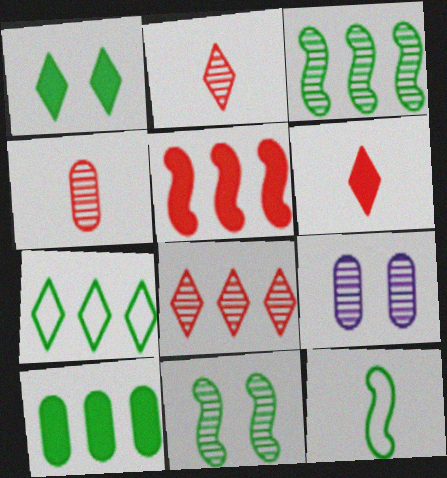[[2, 3, 9], 
[3, 7, 10]]